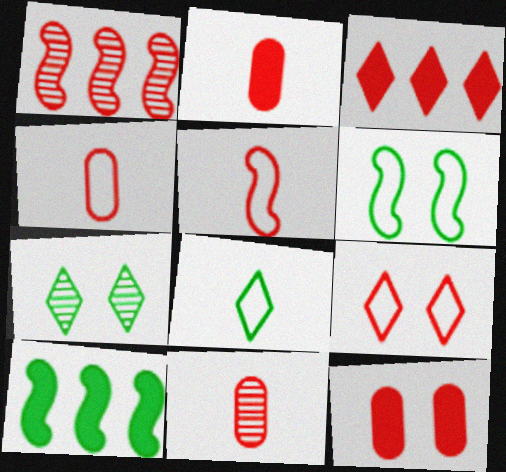[[1, 2, 9], 
[2, 4, 11]]